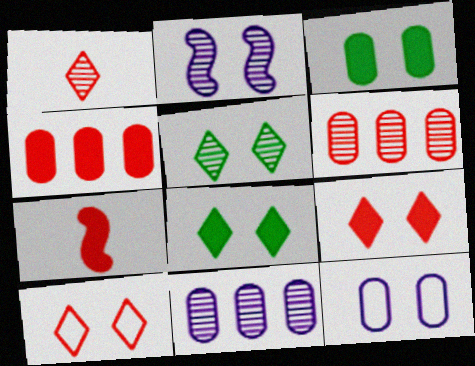[[2, 3, 10], 
[4, 7, 9], 
[6, 7, 10]]